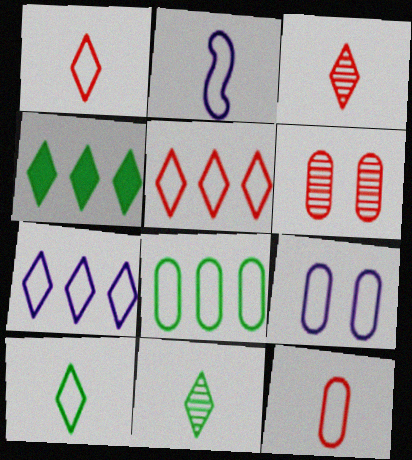[[2, 4, 6], 
[2, 7, 9], 
[2, 10, 12], 
[8, 9, 12]]